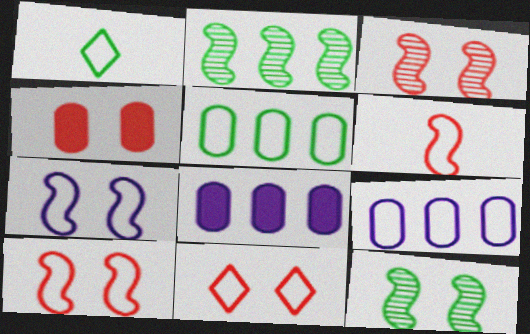[[1, 3, 8], 
[1, 9, 10], 
[3, 4, 11]]